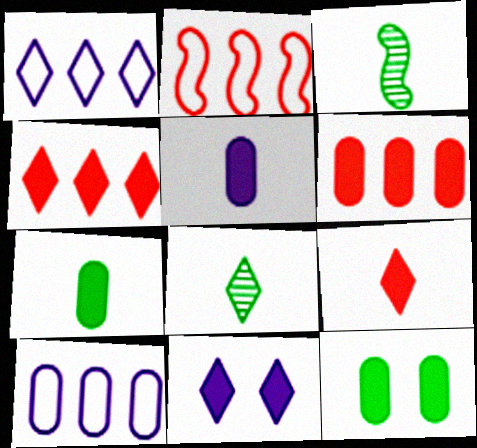[[5, 6, 12]]